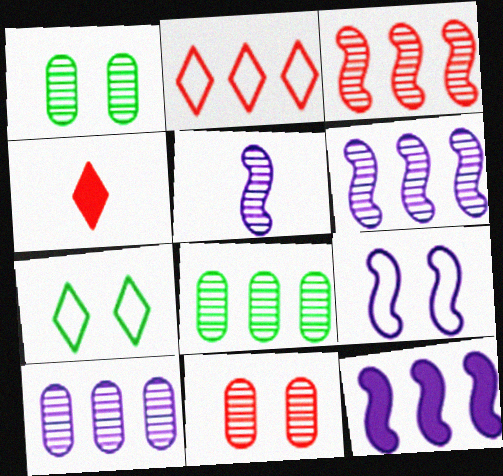[[2, 8, 12], 
[4, 8, 9], 
[5, 9, 12]]